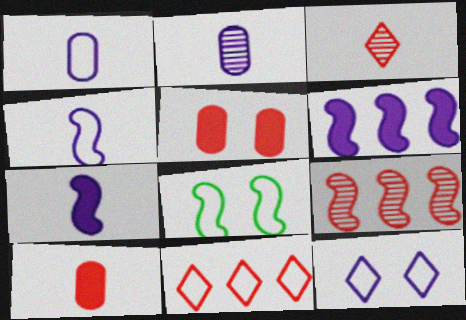[[1, 8, 11], 
[2, 6, 12], 
[7, 8, 9]]